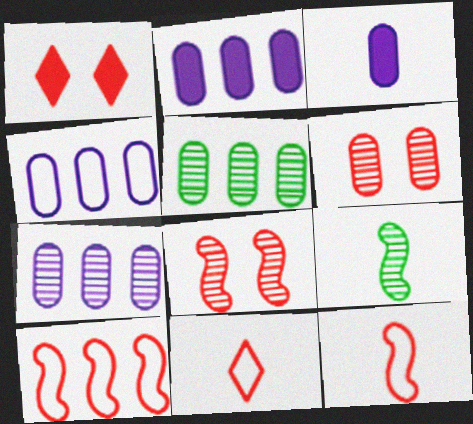[[1, 4, 9], 
[2, 4, 7], 
[3, 9, 11]]